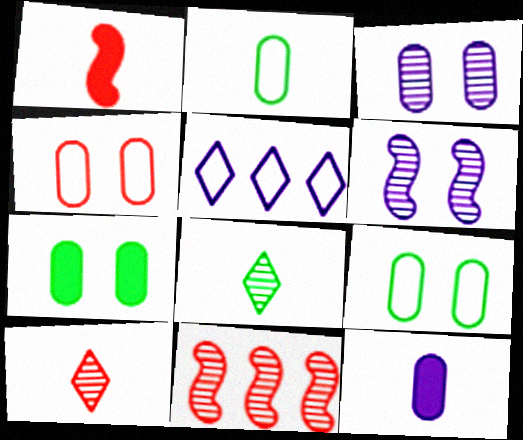[[3, 4, 7], 
[3, 8, 11], 
[5, 6, 12]]